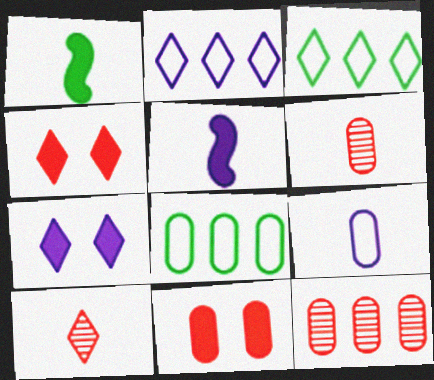[[1, 9, 10], 
[3, 7, 10]]